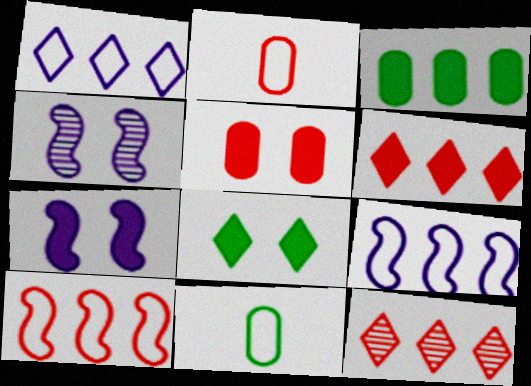[[3, 9, 12], 
[4, 6, 11], 
[5, 7, 8], 
[7, 11, 12]]